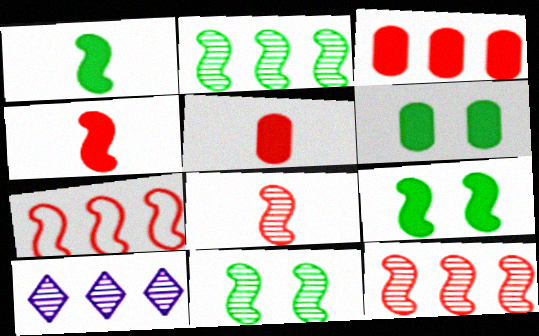[]